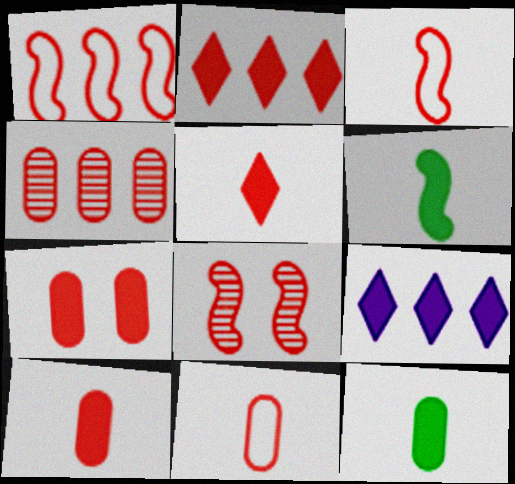[[1, 2, 4], 
[2, 8, 11], 
[4, 7, 11], 
[6, 7, 9]]